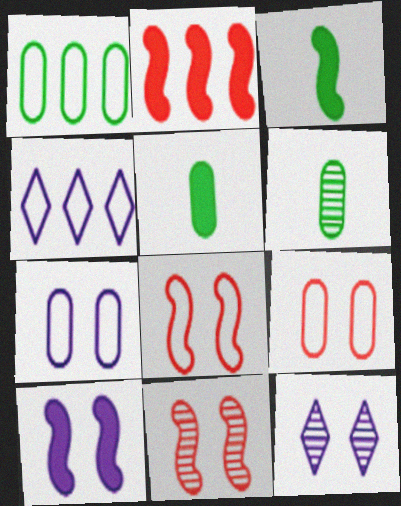[[2, 3, 10], 
[4, 5, 11], 
[7, 10, 12]]